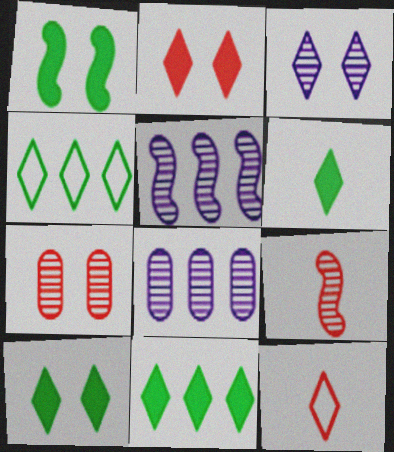[[1, 8, 12], 
[3, 11, 12], 
[6, 10, 11]]